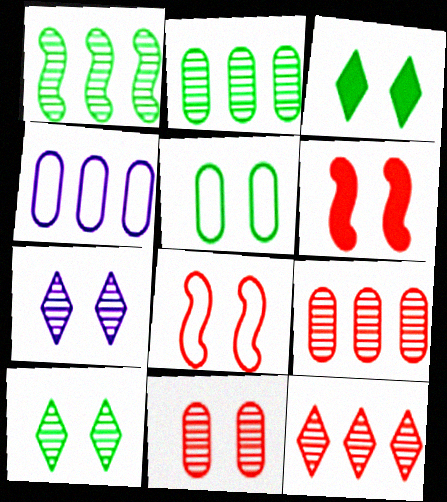[[5, 6, 7]]